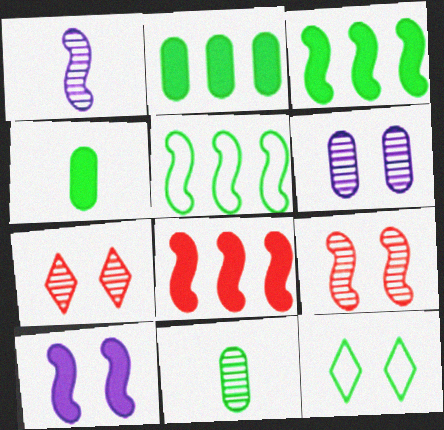[[3, 11, 12]]